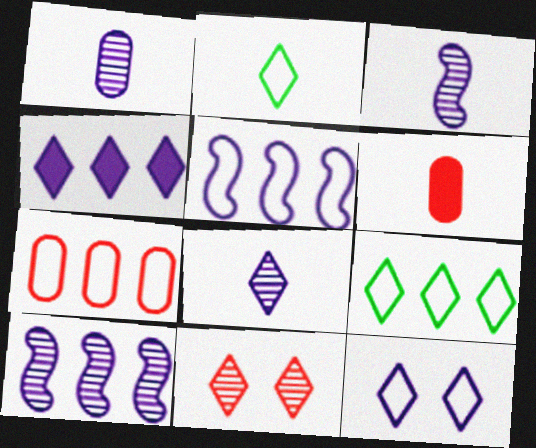[[1, 3, 8], 
[2, 3, 6], 
[2, 4, 11], 
[4, 8, 12], 
[5, 7, 9]]